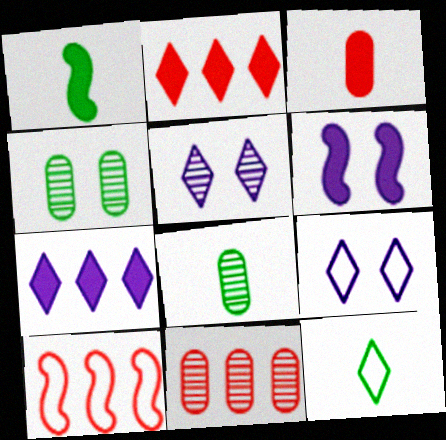[[1, 8, 12], 
[1, 9, 11], 
[2, 5, 12], 
[2, 10, 11], 
[6, 11, 12]]